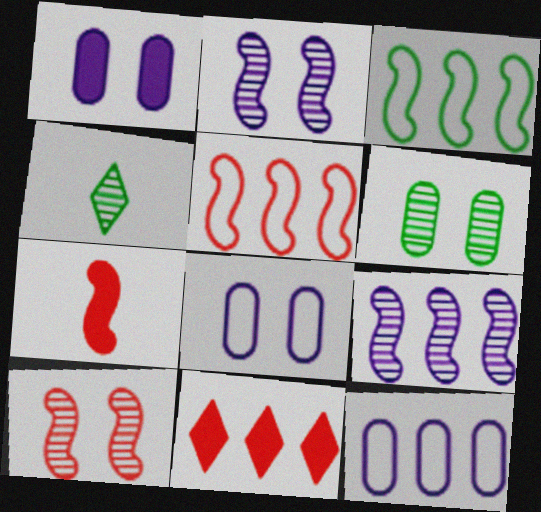[[1, 4, 5], 
[2, 3, 7], 
[5, 7, 10]]